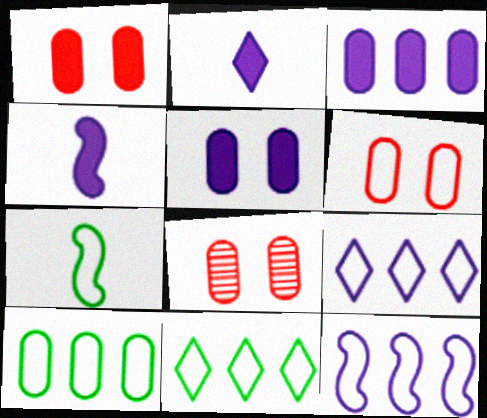[[1, 6, 8], 
[4, 8, 11], 
[6, 7, 9]]